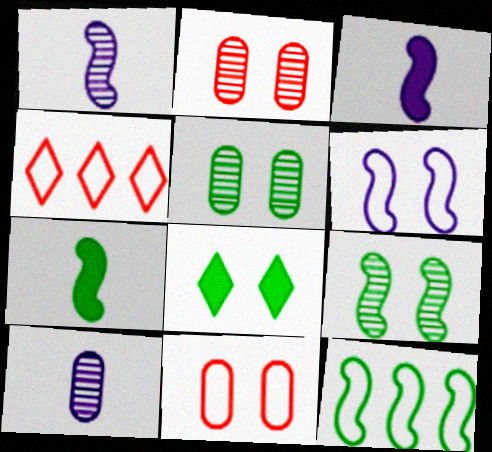[[2, 6, 8], 
[3, 4, 5], 
[7, 9, 12]]